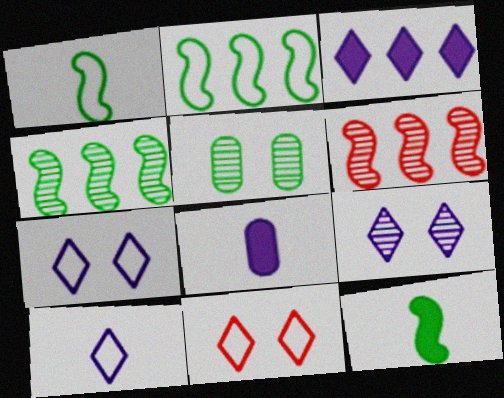[[3, 9, 10], 
[4, 8, 11]]